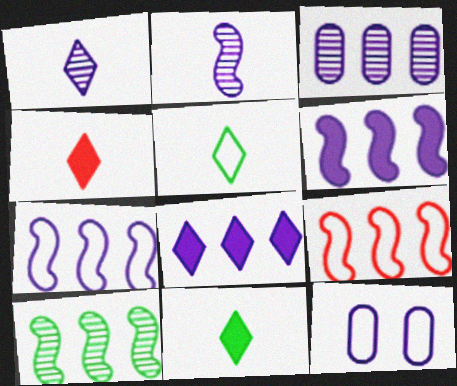[[1, 4, 5], 
[1, 6, 12], 
[2, 8, 12], 
[3, 7, 8], 
[4, 10, 12], 
[5, 9, 12], 
[6, 9, 10]]